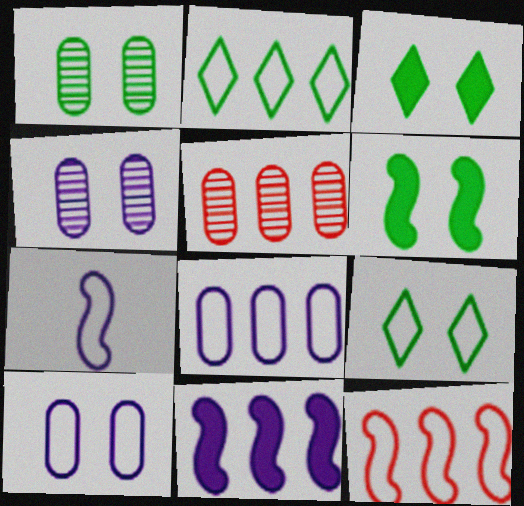[[1, 6, 9], 
[2, 5, 11], 
[2, 8, 12], 
[3, 5, 7]]